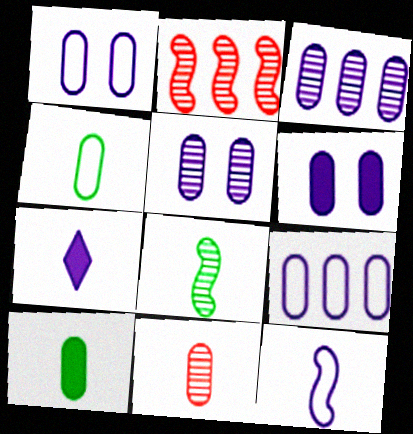[[1, 5, 6]]